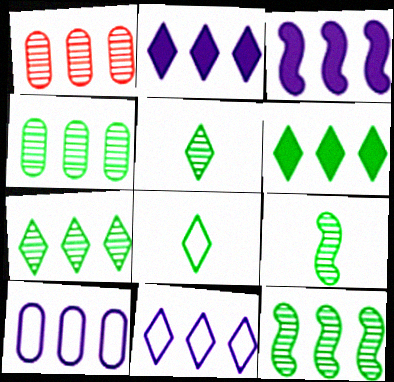[[4, 7, 12]]